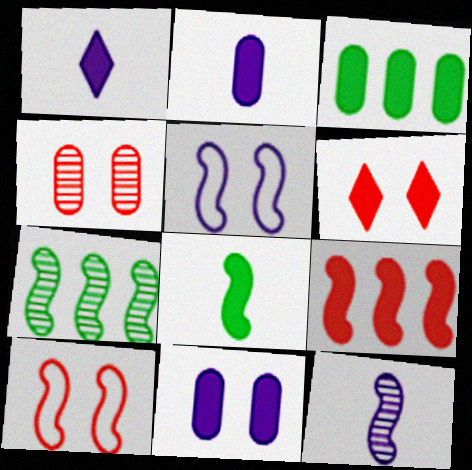[[4, 6, 10]]